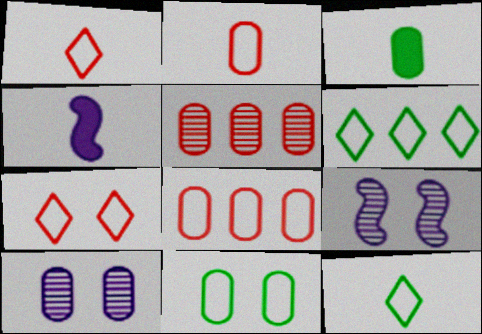[[3, 8, 10]]